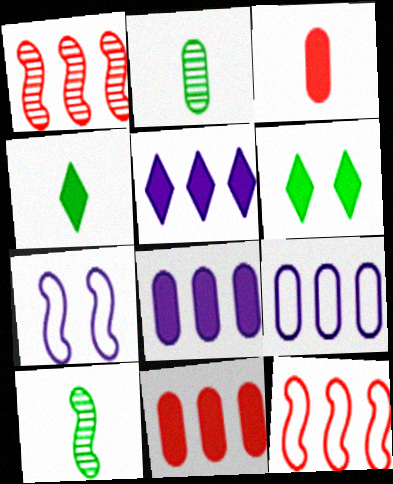[]